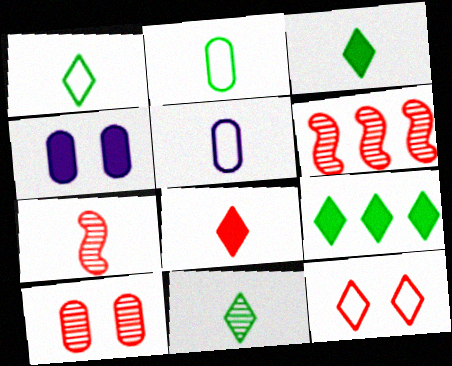[[1, 3, 11], 
[1, 4, 6], 
[3, 5, 7]]